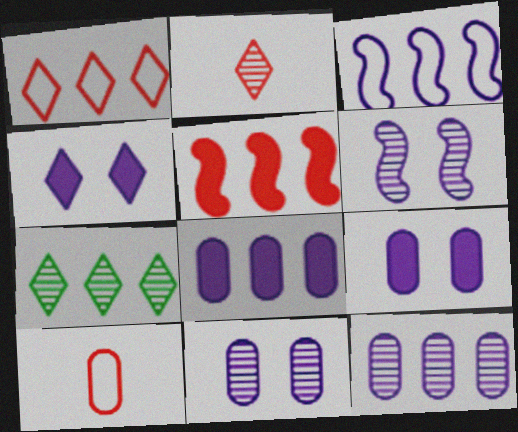[]